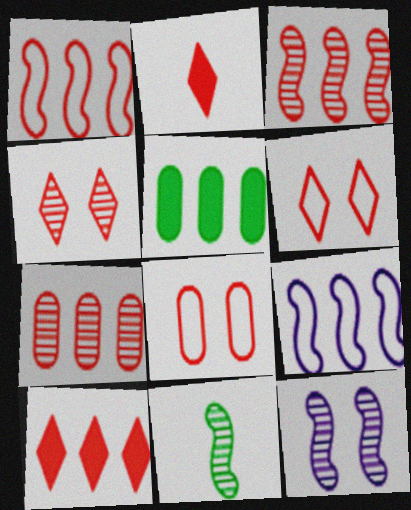[[1, 7, 10], 
[2, 3, 8], 
[3, 11, 12]]